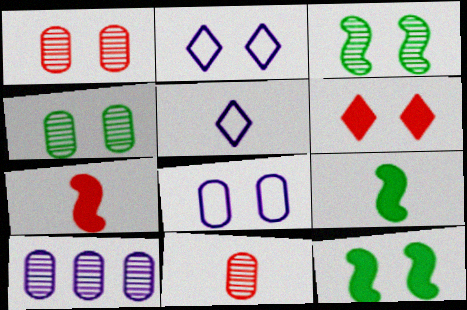[[1, 2, 12], 
[3, 6, 8], 
[4, 10, 11], 
[5, 9, 11]]